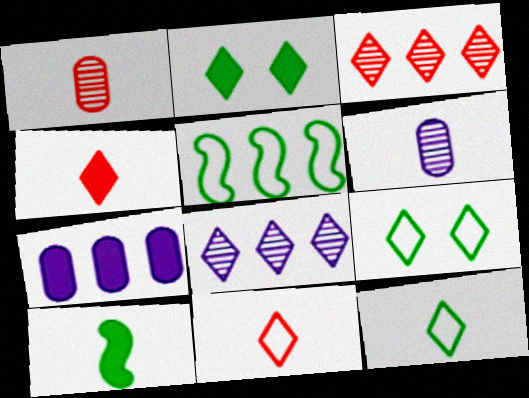[[2, 8, 11], 
[3, 5, 7], 
[4, 8, 9], 
[6, 10, 11]]